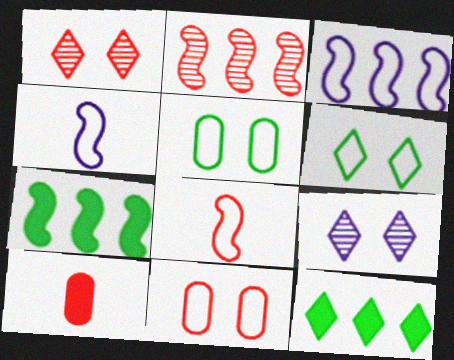[[2, 3, 7]]